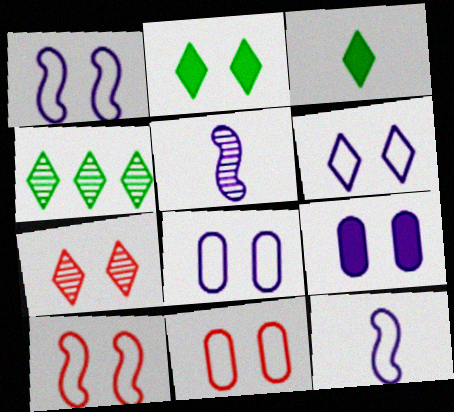[[1, 6, 8], 
[2, 6, 7]]